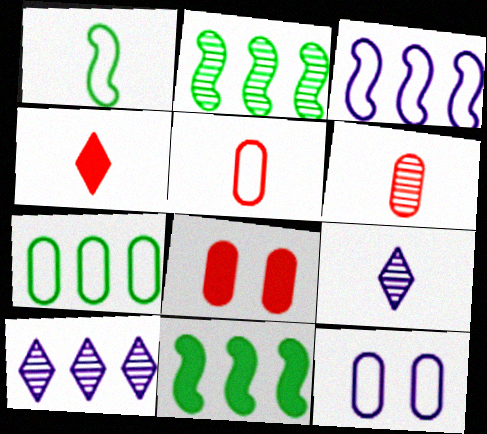[[1, 8, 10], 
[2, 4, 12], 
[5, 7, 12]]